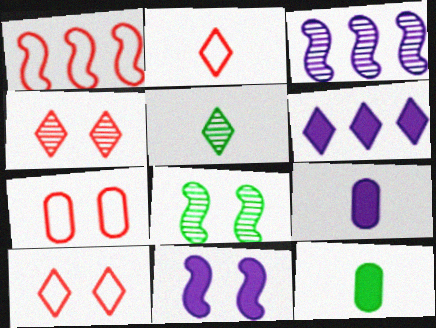[[1, 2, 7], 
[3, 10, 12], 
[5, 6, 10], 
[6, 9, 11]]